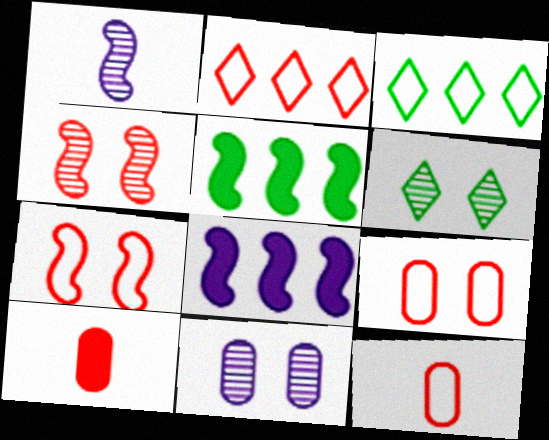[[1, 5, 7], 
[2, 4, 10], 
[2, 7, 12], 
[4, 6, 11], 
[6, 8, 12]]